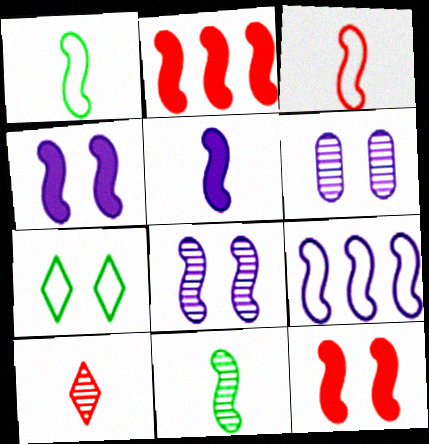[[1, 2, 8], 
[3, 5, 11], 
[5, 8, 9], 
[6, 7, 12], 
[9, 11, 12]]